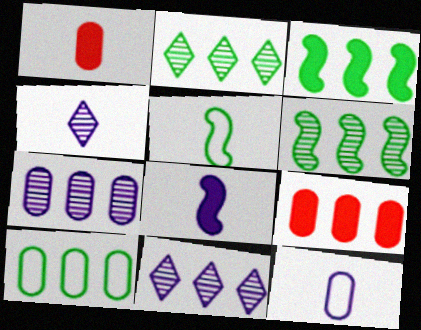[[1, 4, 5], 
[2, 3, 10], 
[4, 8, 12], 
[7, 9, 10]]